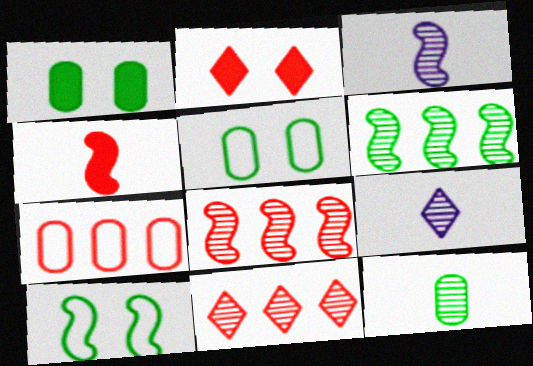[]